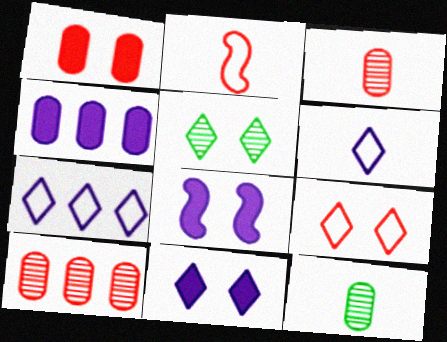[[2, 4, 5], 
[5, 9, 11]]